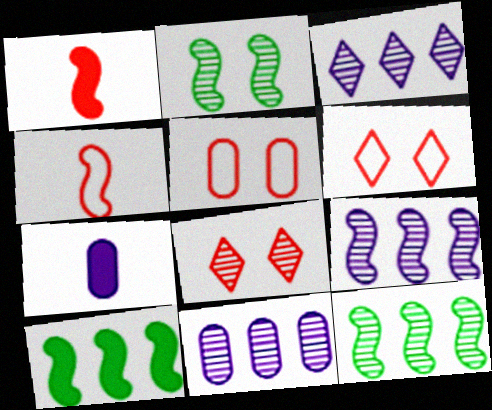[[3, 9, 11], 
[6, 7, 12]]